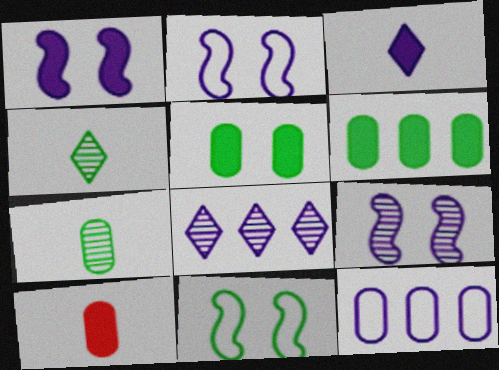[[1, 2, 9], 
[3, 9, 12], 
[4, 6, 11], 
[8, 10, 11]]